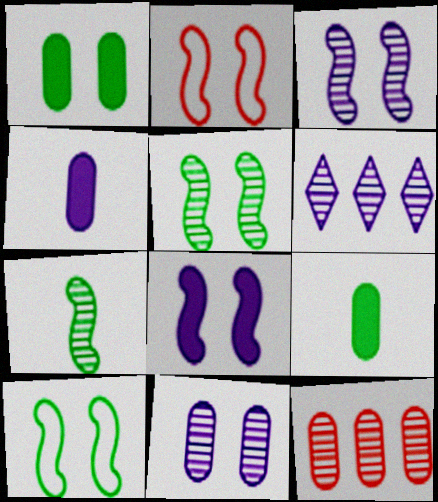[[2, 5, 8], 
[2, 6, 9]]